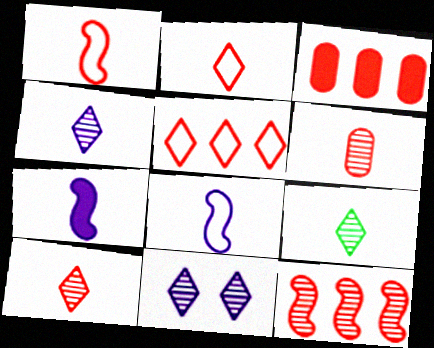[[3, 5, 12], 
[4, 9, 10]]